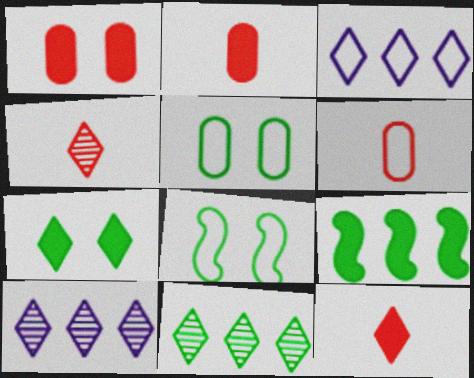[[2, 8, 10], 
[3, 4, 7], 
[3, 6, 8]]